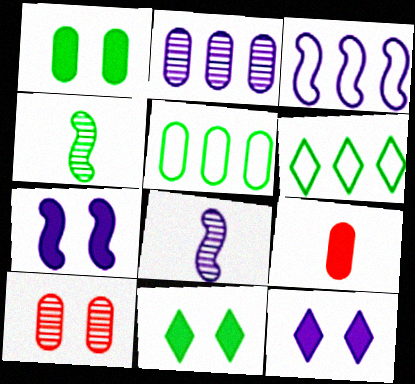[[1, 4, 6], 
[3, 7, 8], 
[4, 5, 11]]